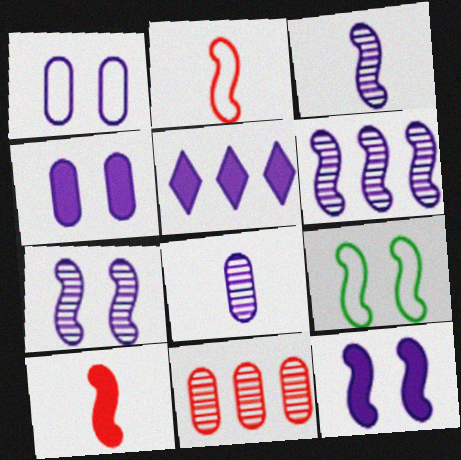[[1, 3, 5], 
[3, 6, 7], 
[6, 9, 10]]